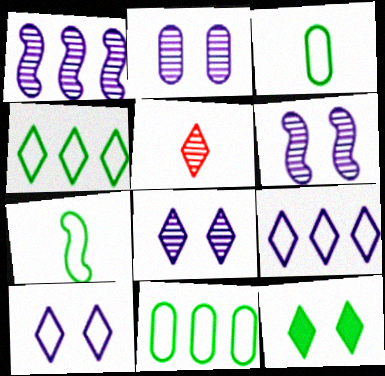[[2, 6, 8], 
[5, 9, 12]]